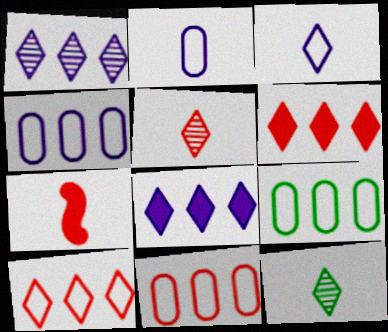[[2, 7, 12], 
[4, 9, 11]]